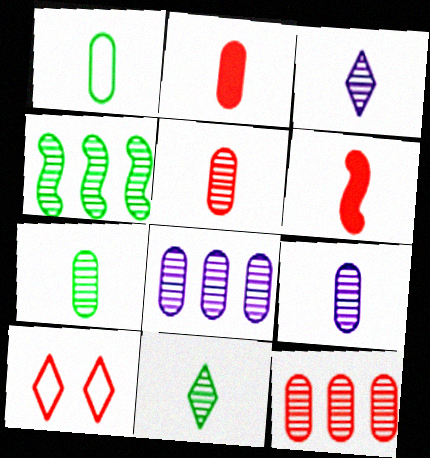[[1, 2, 9], 
[1, 3, 6], 
[5, 7, 9], 
[6, 10, 12]]